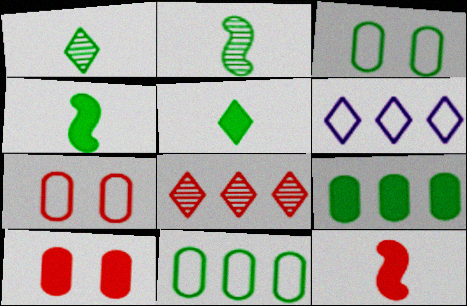[[2, 6, 10], 
[7, 8, 12]]